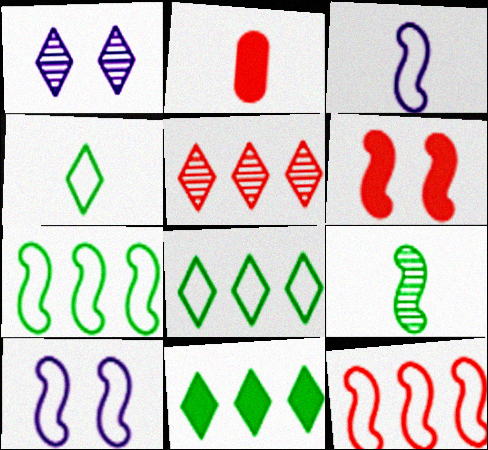[[1, 2, 7]]